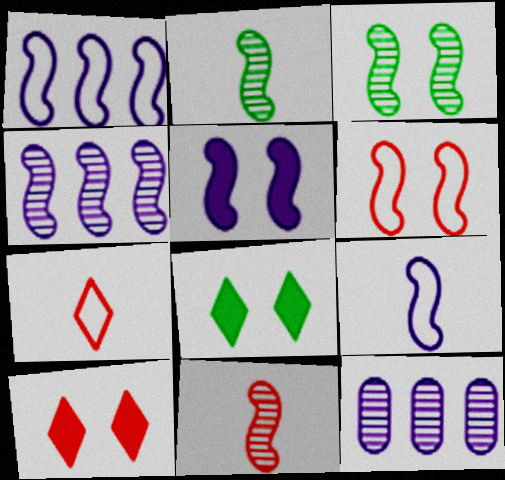[[3, 4, 11], 
[3, 5, 6], 
[4, 5, 9]]